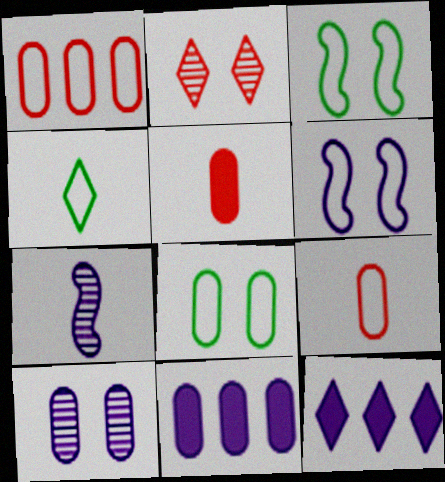[[1, 4, 6], 
[2, 4, 12], 
[4, 5, 7]]